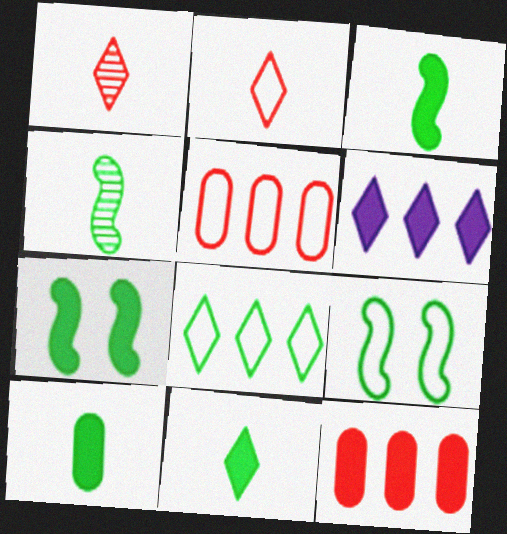[[3, 10, 11]]